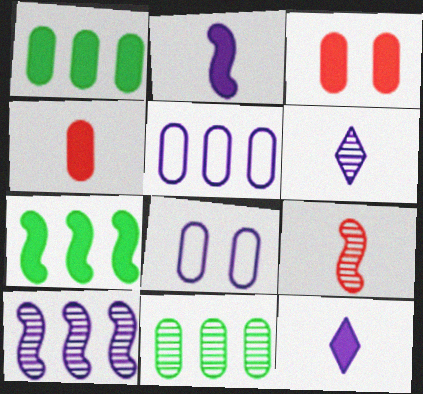[[3, 7, 12], 
[4, 8, 11], 
[8, 10, 12]]